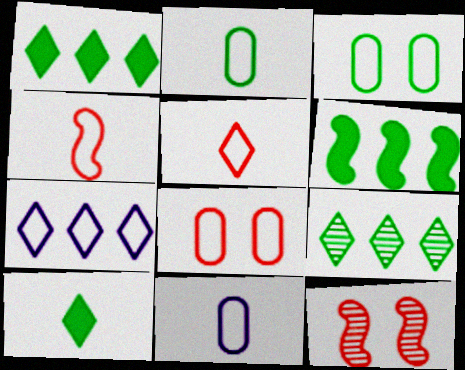[[1, 11, 12], 
[3, 4, 7]]